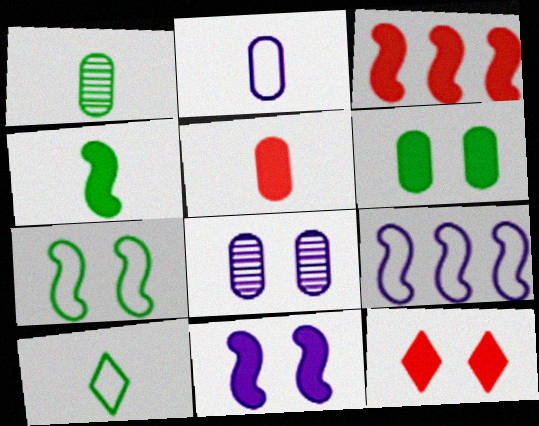[[1, 2, 5], 
[1, 4, 10], 
[1, 9, 12], 
[3, 4, 11], 
[3, 5, 12], 
[3, 8, 10], 
[6, 11, 12], 
[7, 8, 12]]